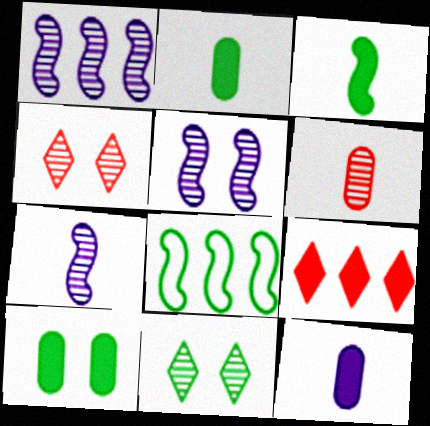[[1, 5, 7], 
[1, 6, 11], 
[2, 8, 11], 
[4, 8, 12]]